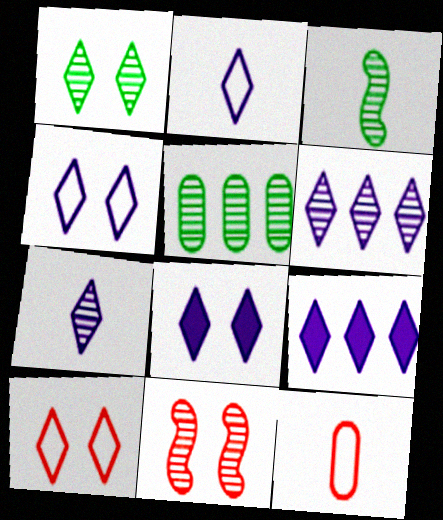[[1, 3, 5], 
[1, 8, 10], 
[2, 6, 8], 
[4, 7, 9], 
[5, 7, 11]]